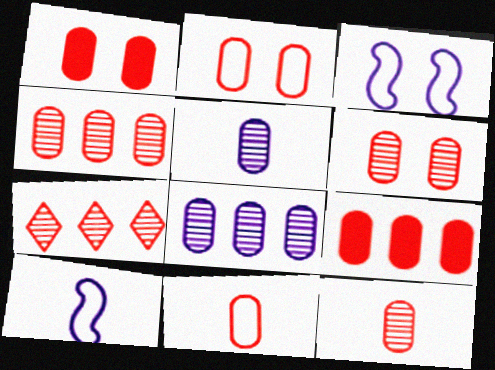[[1, 2, 6], 
[1, 4, 11], 
[2, 9, 12], 
[4, 6, 12], 
[6, 9, 11]]